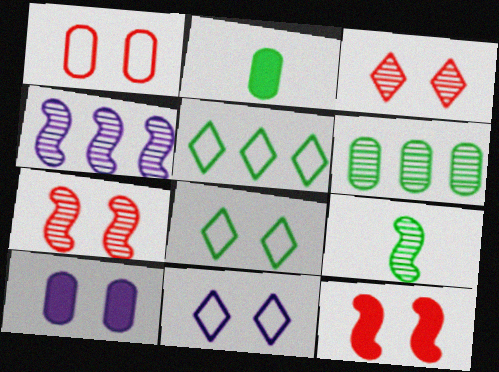[[1, 3, 12], 
[4, 7, 9], 
[7, 8, 10]]